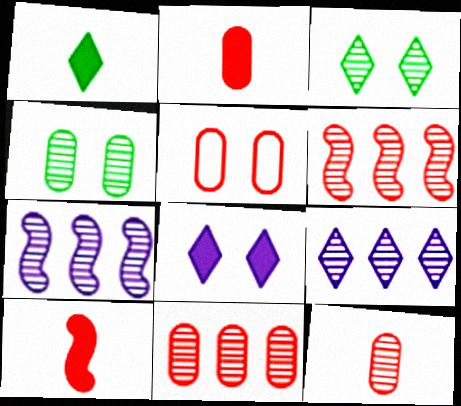[[1, 5, 7], 
[2, 5, 11], 
[3, 7, 12]]